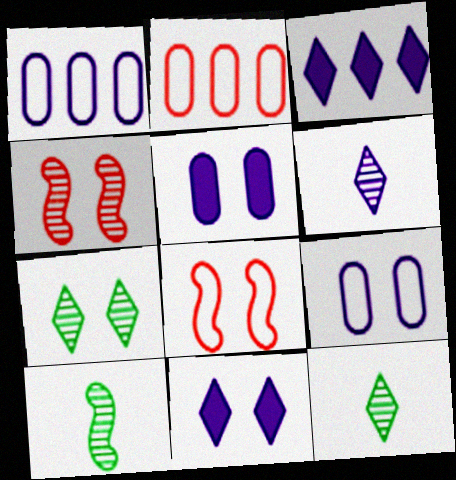[[2, 10, 11], 
[5, 7, 8]]